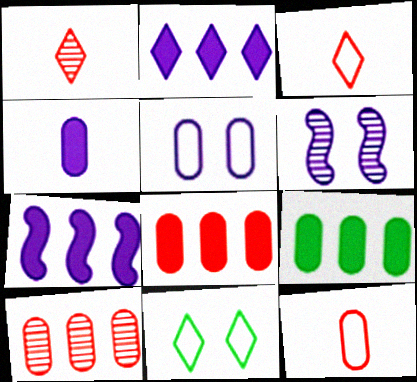[[1, 2, 11], 
[3, 6, 9]]